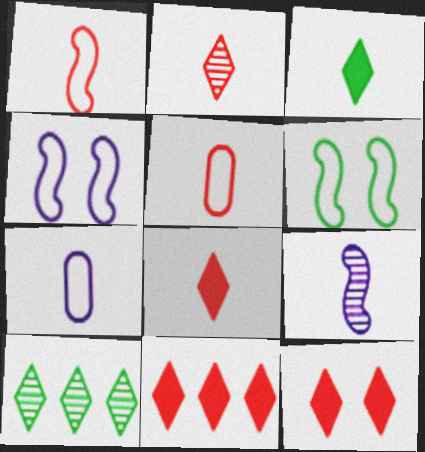[[3, 5, 9], 
[8, 11, 12]]